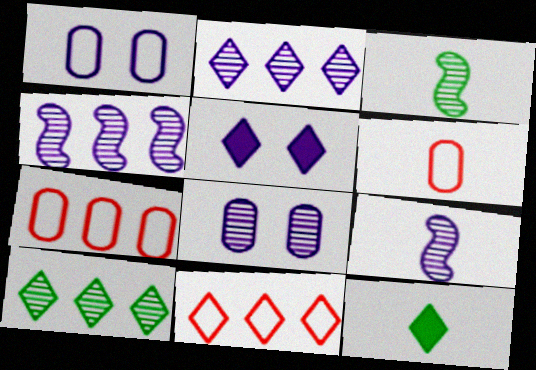[[2, 8, 9], 
[3, 5, 7], 
[6, 9, 12]]